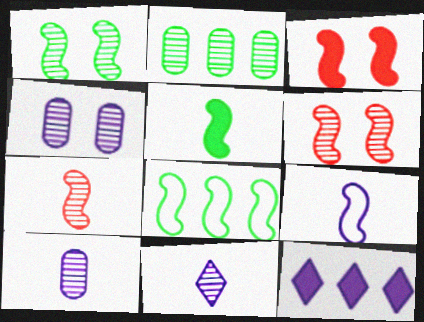[[1, 5, 8], 
[2, 6, 11], 
[4, 9, 12], 
[5, 7, 9]]